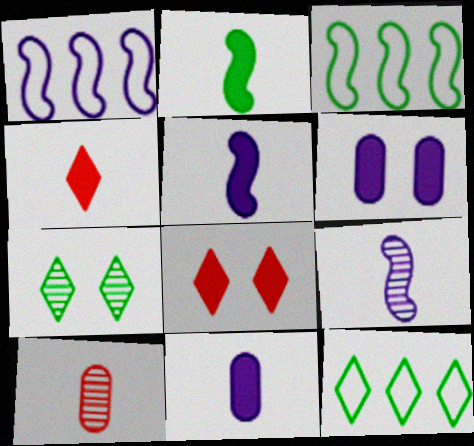[[2, 4, 11]]